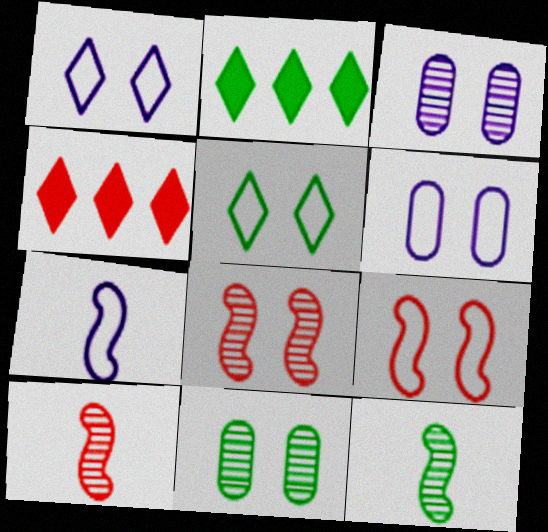[[2, 6, 10], 
[4, 6, 12], 
[4, 7, 11], 
[5, 6, 9]]